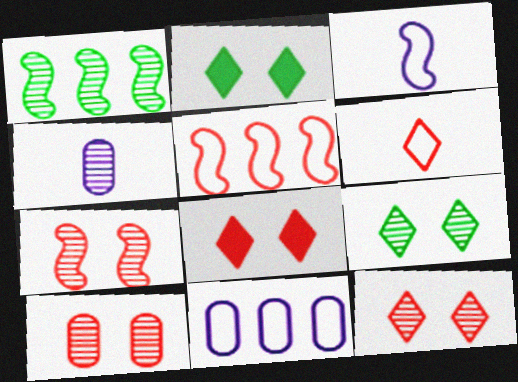[[1, 4, 12], 
[2, 4, 5], 
[7, 10, 12]]